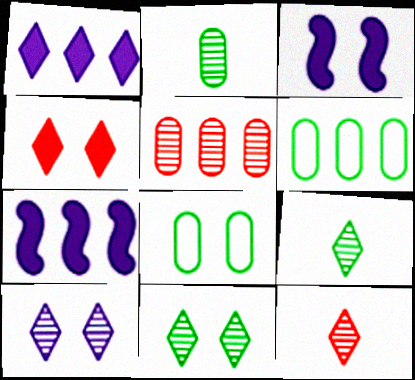[[3, 6, 12], 
[7, 8, 12]]